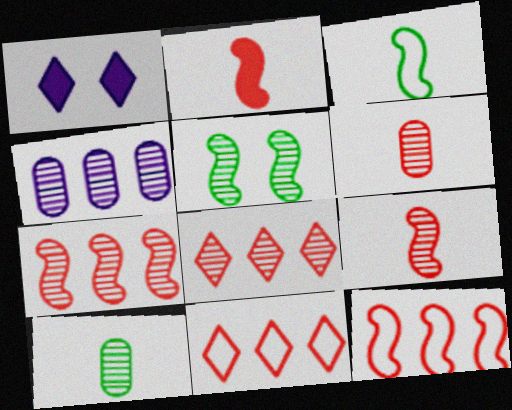[[1, 10, 12]]